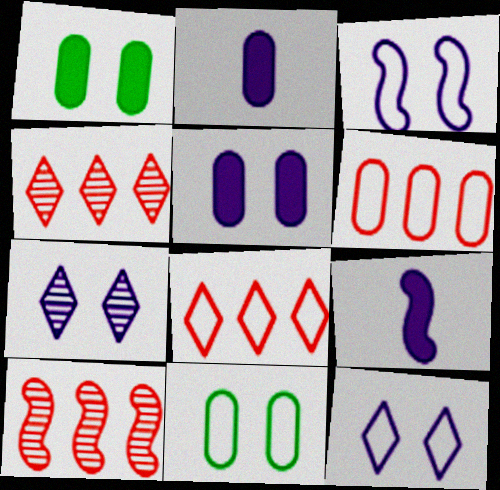[[3, 5, 7], 
[4, 9, 11]]